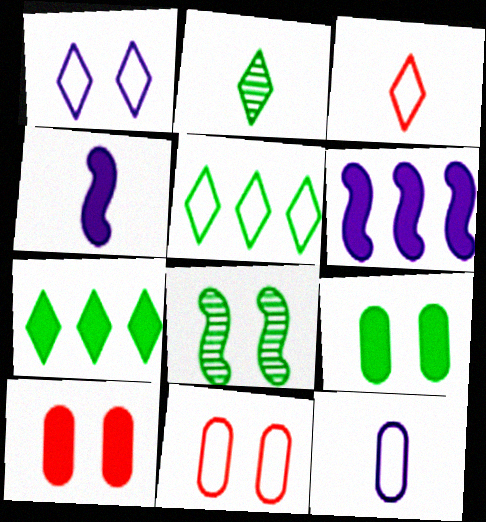[[1, 3, 5], 
[1, 8, 10], 
[2, 6, 11], 
[4, 7, 10]]